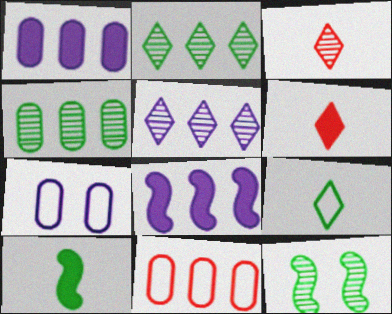[[1, 4, 11], 
[2, 8, 11]]